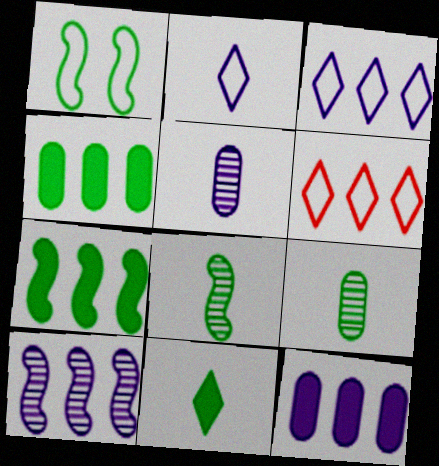[[1, 7, 8], 
[3, 10, 12], 
[4, 6, 10]]